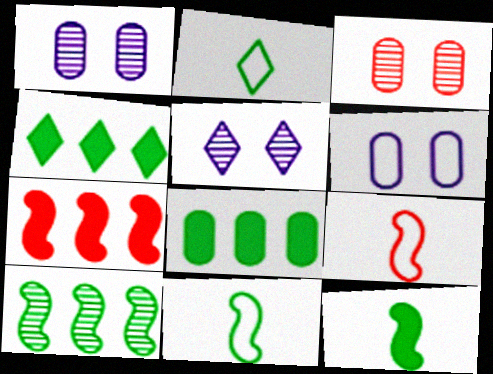[[1, 2, 7], 
[1, 4, 9], 
[5, 8, 9]]